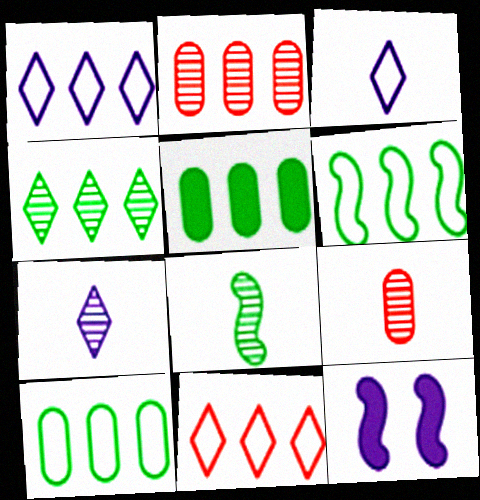[[4, 5, 6], 
[7, 8, 9]]